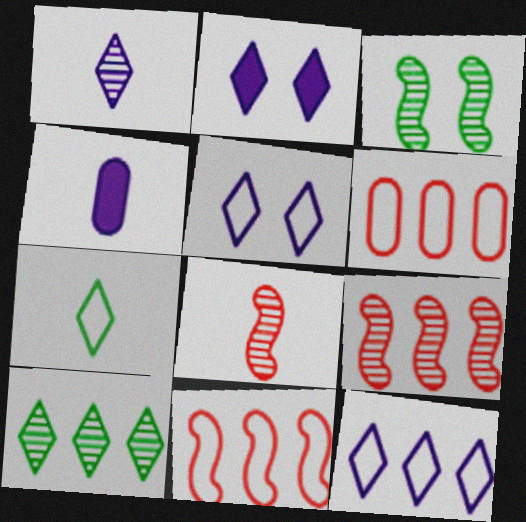[[1, 2, 12], 
[4, 7, 8]]